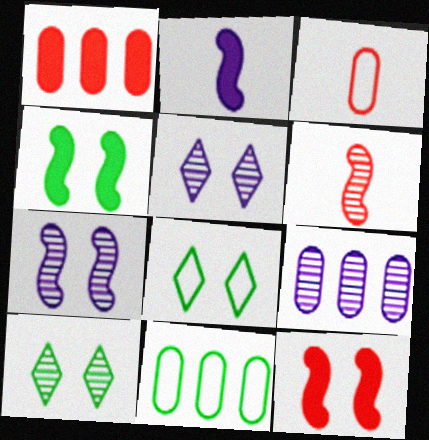[[1, 9, 11], 
[6, 9, 10]]